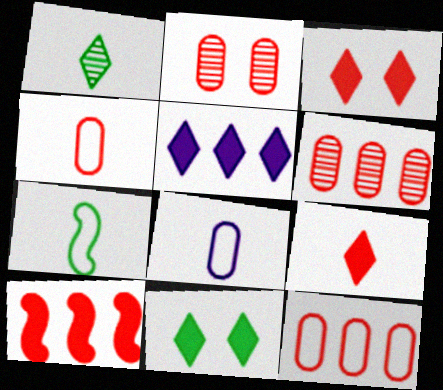[[2, 5, 7], 
[5, 9, 11]]